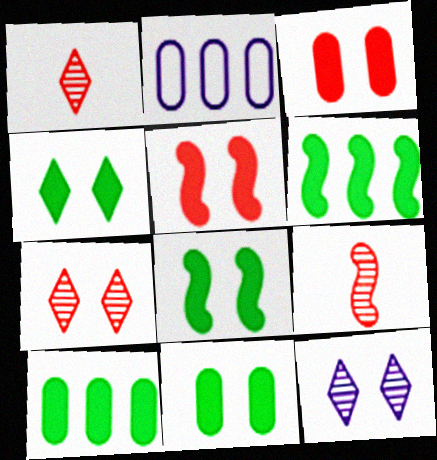[[1, 2, 8], 
[2, 4, 9], 
[4, 8, 11]]